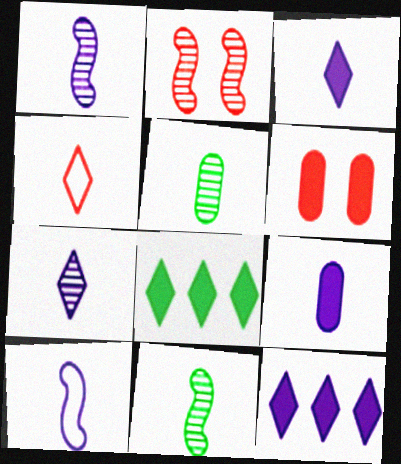[[4, 9, 11], 
[7, 9, 10]]